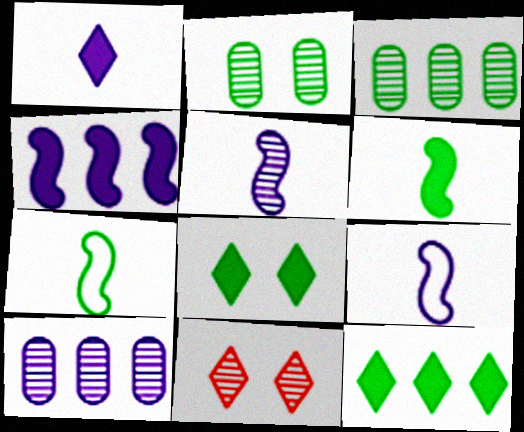[[2, 7, 12], 
[3, 5, 11], 
[3, 7, 8]]